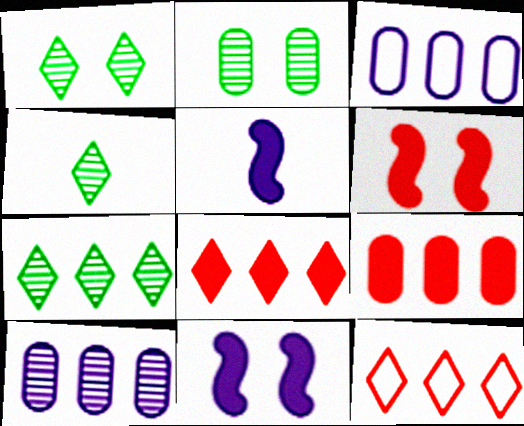[[1, 4, 7], 
[2, 5, 12], 
[3, 4, 6]]